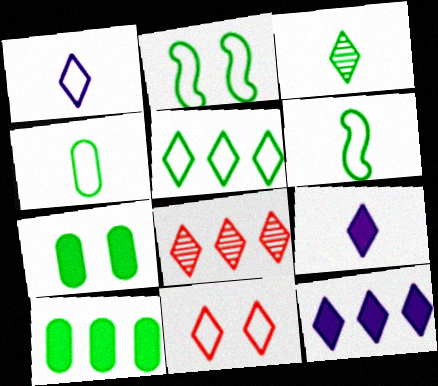[[1, 5, 11], 
[2, 3, 10], 
[2, 4, 5], 
[3, 11, 12], 
[5, 8, 12]]